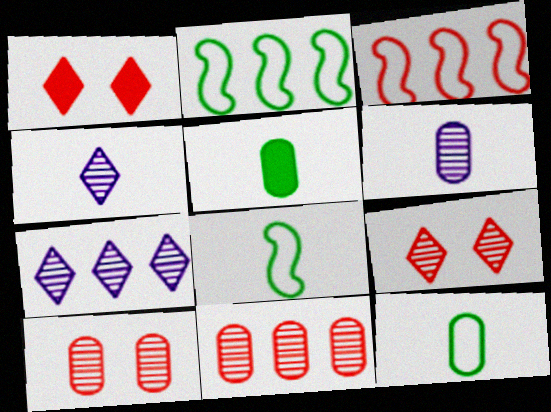[[1, 2, 6]]